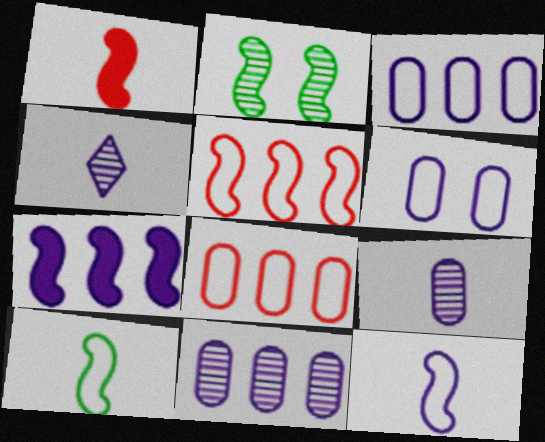[[4, 6, 7]]